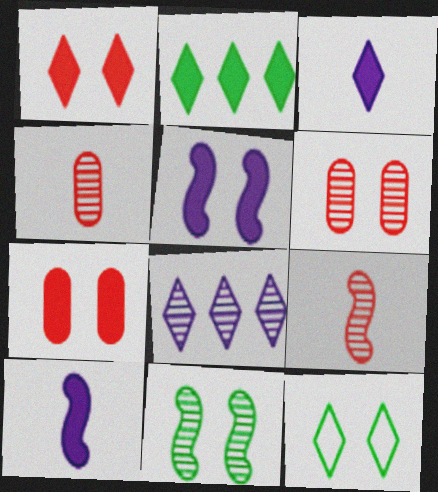[[1, 2, 3], 
[2, 7, 10], 
[4, 8, 11], 
[5, 6, 12]]